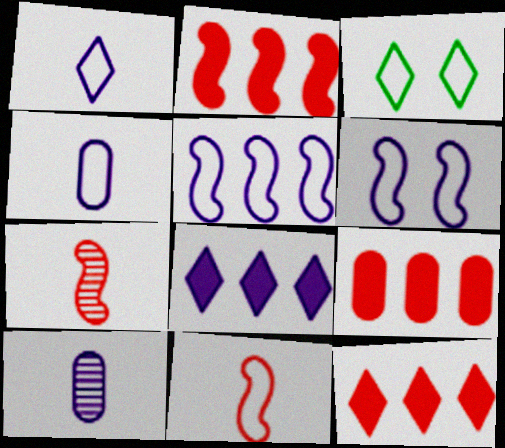[[2, 3, 10], 
[2, 9, 12], 
[6, 8, 10]]